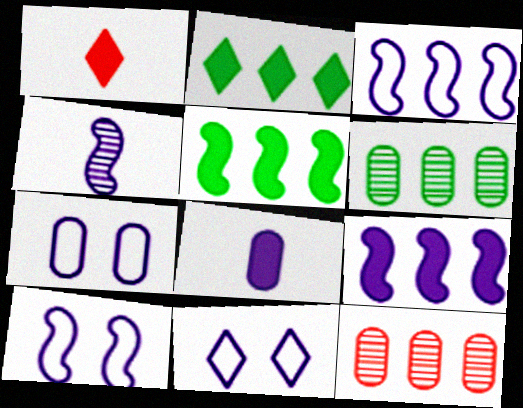[[1, 6, 10], 
[2, 3, 12], 
[4, 9, 10], 
[7, 10, 11]]